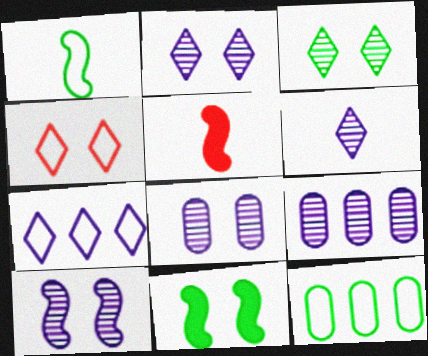[[2, 5, 12], 
[2, 8, 10], 
[4, 8, 11], 
[6, 9, 10]]